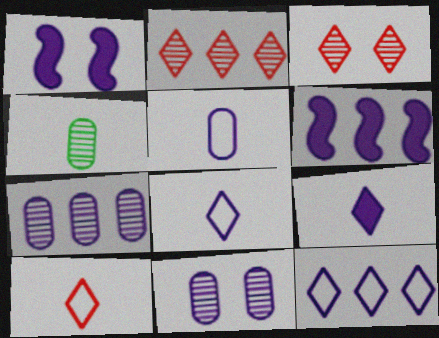[[1, 7, 8], 
[6, 7, 12], 
[6, 8, 11]]